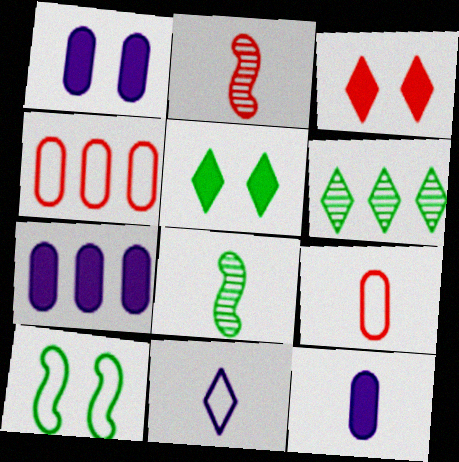[[1, 7, 12], 
[2, 3, 4], 
[3, 6, 11], 
[4, 10, 11]]